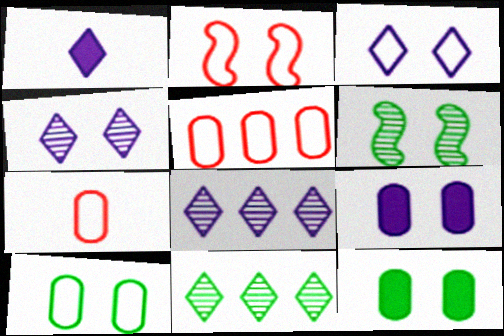[[1, 3, 8], 
[1, 5, 6], 
[2, 3, 10], 
[2, 4, 12]]